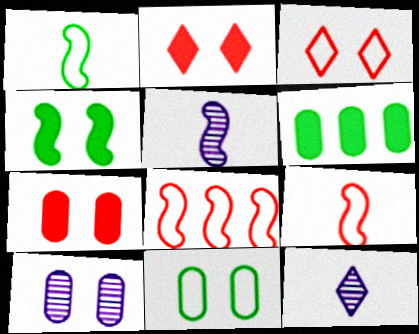[[3, 4, 10], 
[3, 5, 6], 
[4, 5, 8], 
[7, 10, 11]]